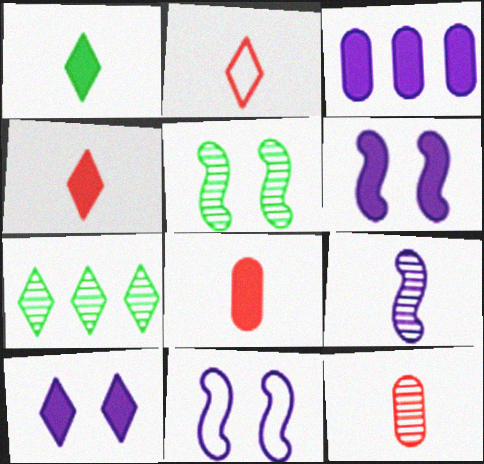[[2, 3, 5], 
[2, 7, 10], 
[7, 8, 11]]